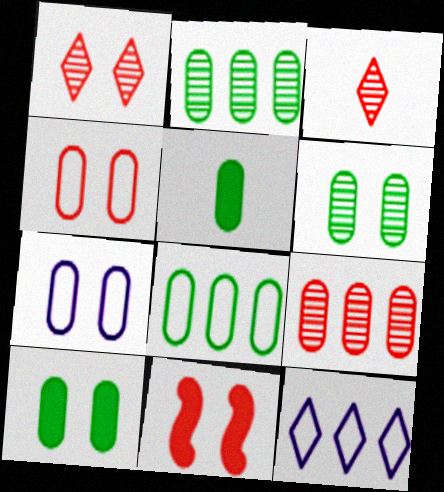[[1, 4, 11], 
[5, 6, 8], 
[5, 7, 9]]